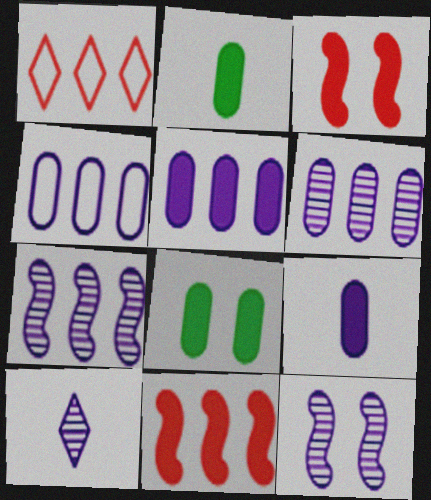[[1, 2, 12], 
[4, 5, 6], 
[6, 10, 12]]